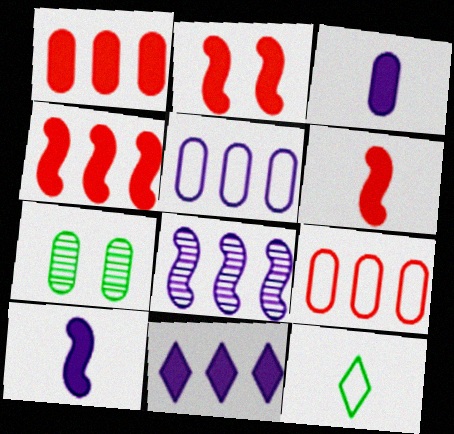[[2, 4, 6], 
[3, 7, 9], 
[5, 8, 11]]